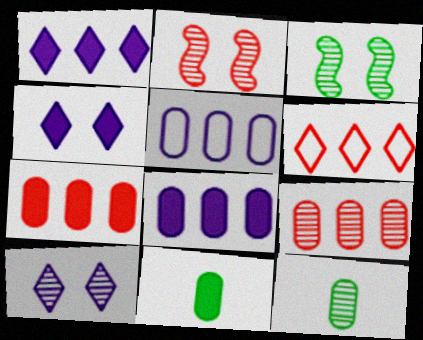[]